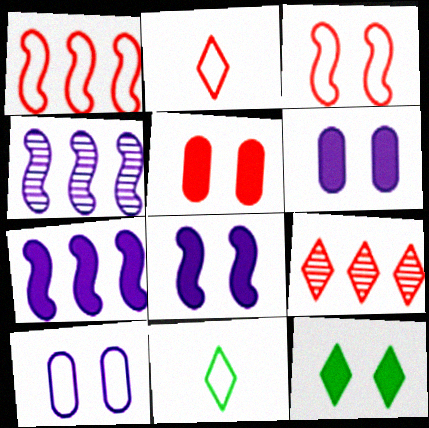[[1, 10, 11], 
[4, 5, 11], 
[5, 8, 12]]